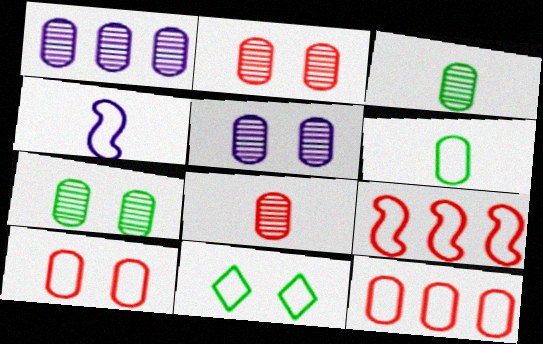[[1, 2, 3], 
[1, 7, 8], 
[2, 5, 7], 
[4, 11, 12]]